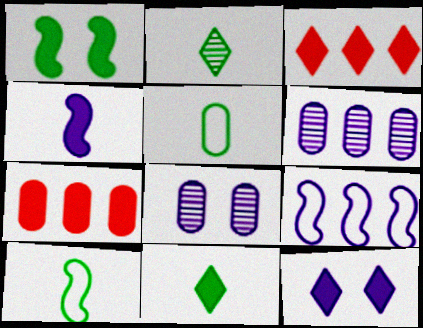[[3, 8, 10], 
[3, 11, 12], 
[5, 7, 8]]